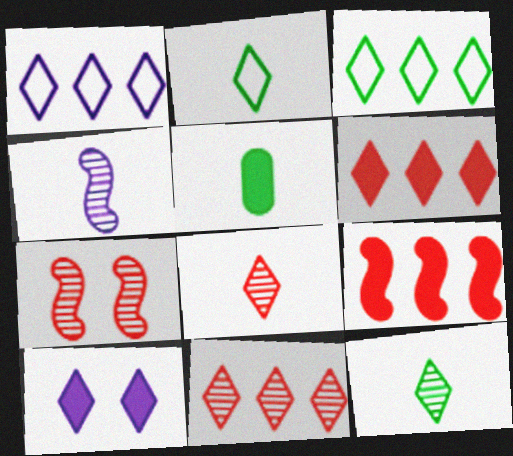[[1, 5, 7], 
[2, 10, 11], 
[3, 8, 10], 
[5, 9, 10]]